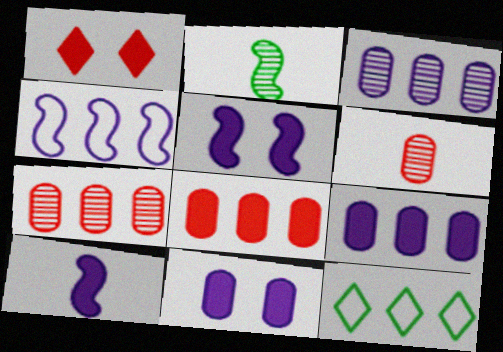[[5, 6, 12]]